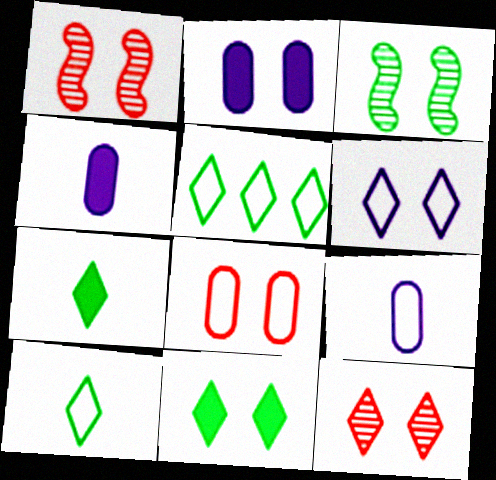[[1, 4, 5], 
[6, 11, 12]]